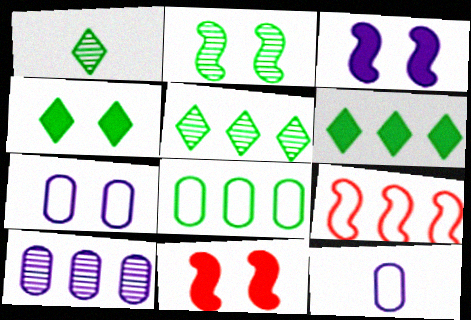[[5, 11, 12], 
[6, 9, 10]]